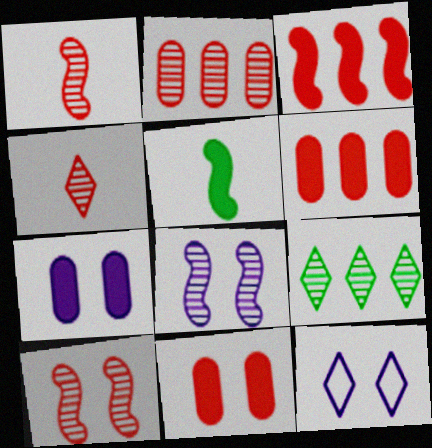[[2, 4, 10], 
[2, 5, 12], 
[7, 8, 12]]